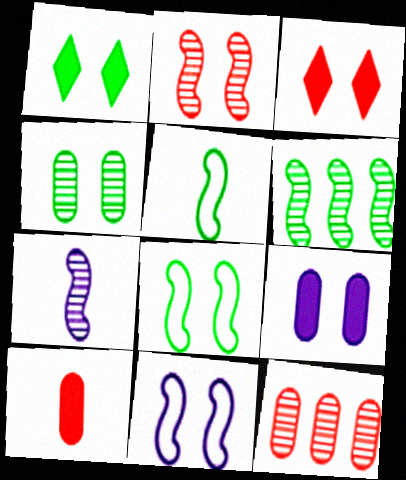[[1, 4, 8], 
[2, 6, 7], 
[3, 4, 11]]